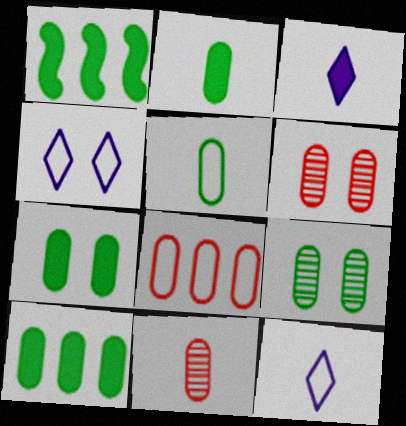[[1, 4, 11], 
[1, 6, 12], 
[2, 7, 10], 
[5, 9, 10]]